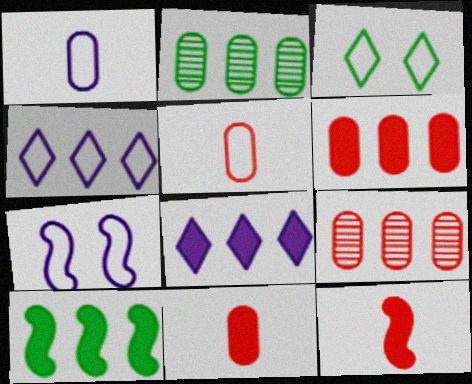[[1, 4, 7], 
[4, 9, 10], 
[6, 8, 10]]